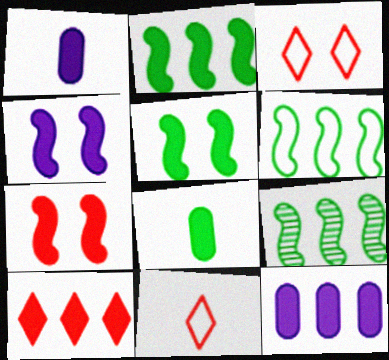[[1, 3, 9], 
[1, 5, 10], 
[2, 6, 9], 
[2, 10, 12], 
[4, 5, 7], 
[4, 8, 10]]